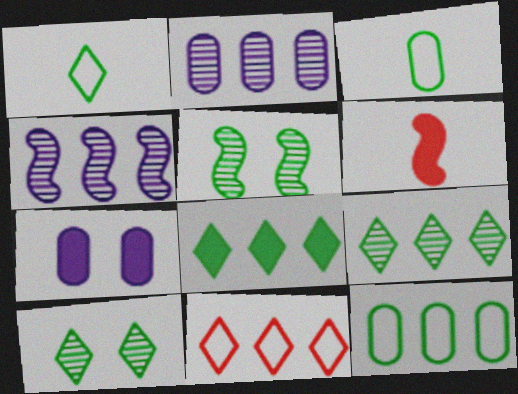[[1, 8, 10], 
[3, 5, 8], 
[6, 7, 8]]